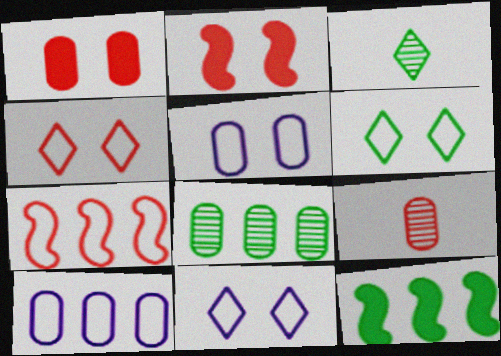[[2, 3, 10], 
[4, 6, 11], 
[9, 11, 12]]